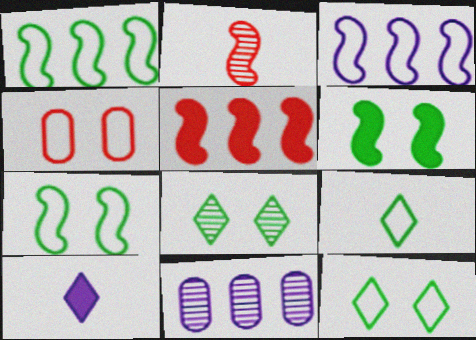[[2, 3, 6], 
[2, 8, 11], 
[3, 4, 9]]